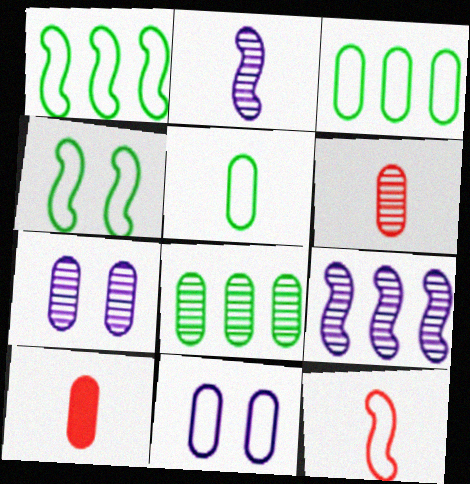[[3, 7, 10], 
[6, 7, 8], 
[8, 10, 11]]